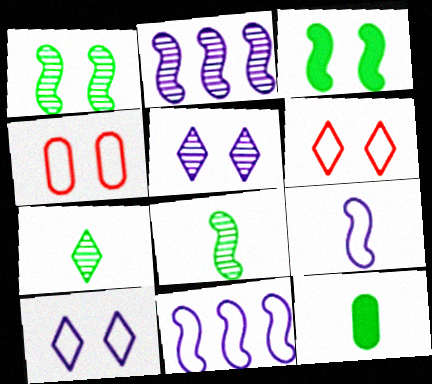[[2, 6, 12], 
[3, 4, 5]]